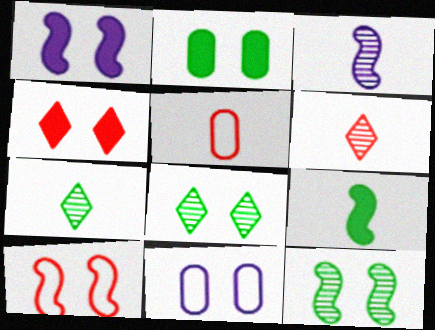[[1, 2, 4], 
[1, 10, 12], 
[4, 11, 12]]